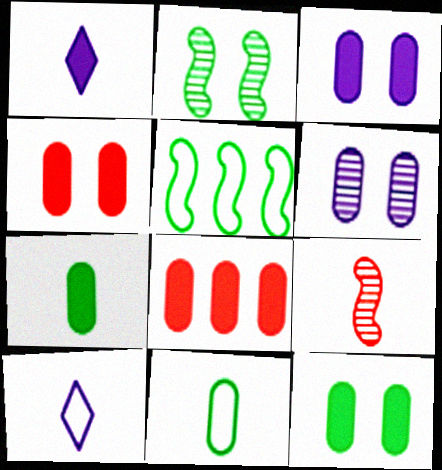[[1, 9, 11], 
[2, 8, 10], 
[3, 4, 12], 
[3, 7, 8], 
[6, 8, 11], 
[7, 9, 10]]